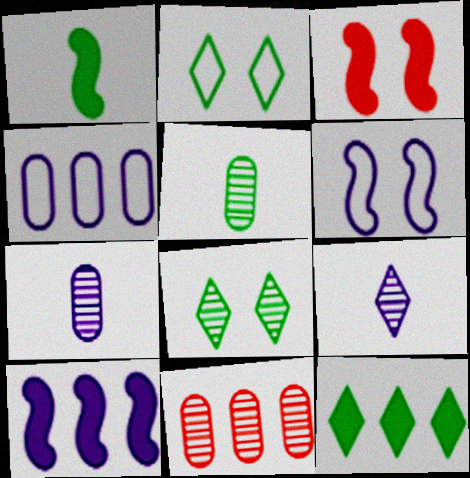[[1, 3, 10]]